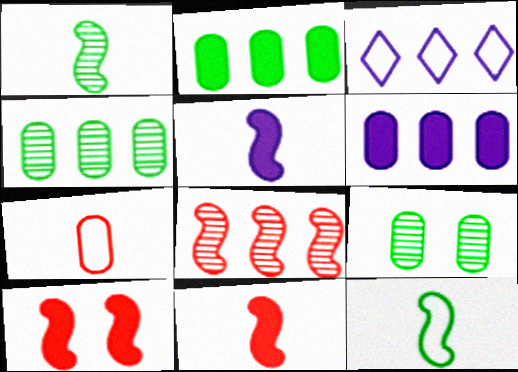[[2, 3, 8], 
[3, 9, 11], 
[6, 7, 9]]